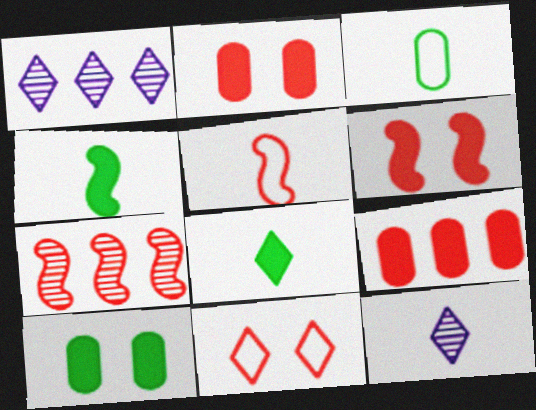[[1, 3, 6], 
[1, 5, 10], 
[1, 8, 11], 
[5, 6, 7]]